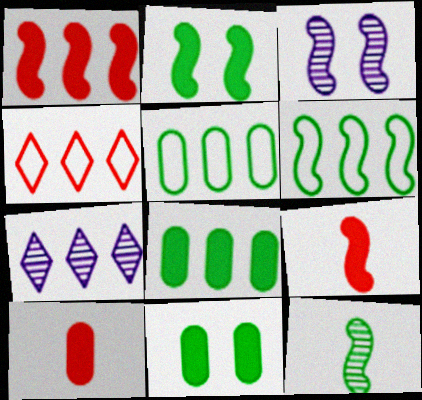[[1, 5, 7], 
[2, 6, 12], 
[3, 6, 9]]